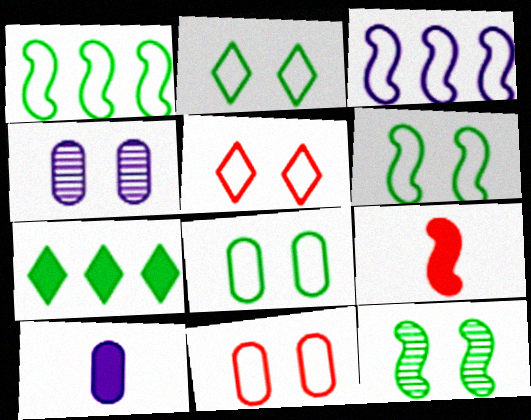[[2, 6, 8], 
[3, 9, 12]]